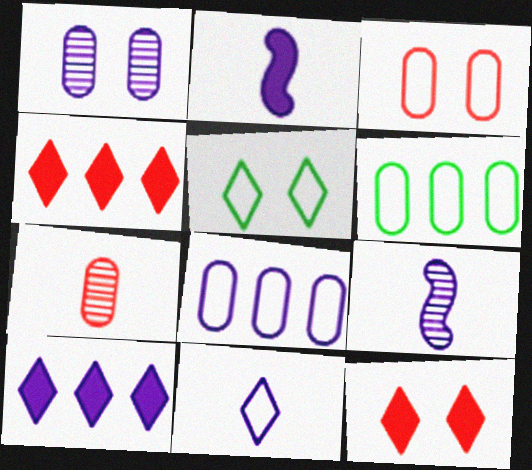[[6, 9, 12]]